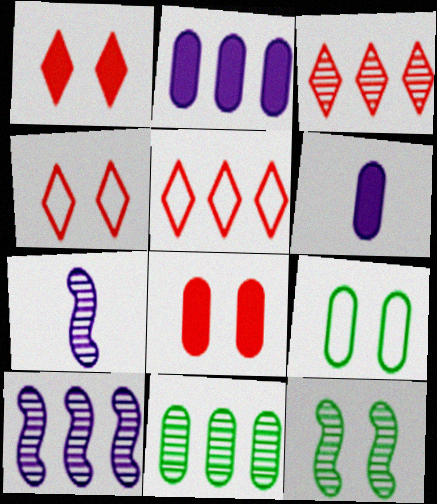[[3, 10, 11], 
[5, 6, 12]]